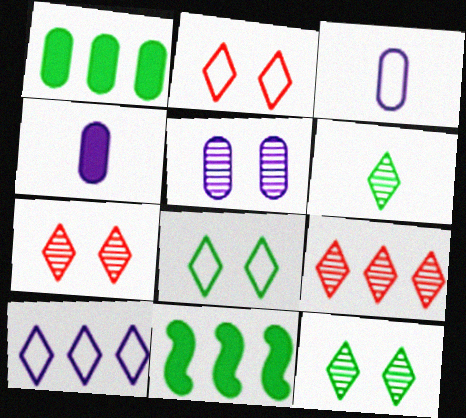[[3, 7, 11]]